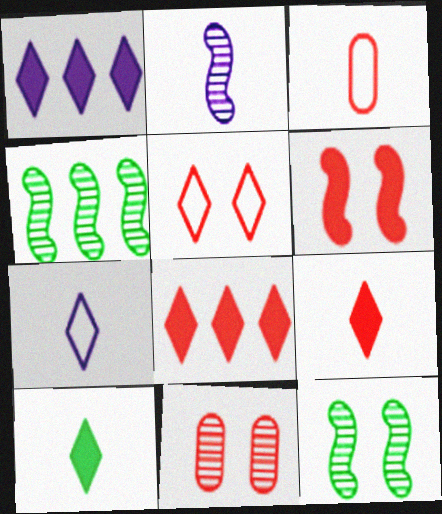[[1, 3, 12], 
[2, 3, 10], 
[5, 6, 11]]